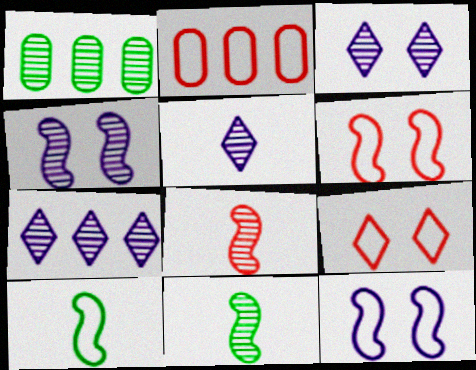[[1, 3, 8], 
[3, 5, 7]]